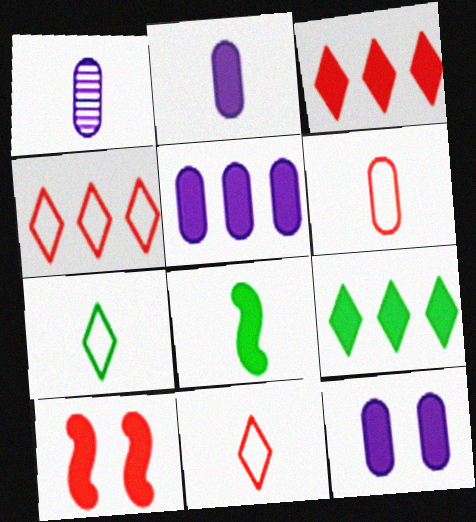[[1, 8, 11], 
[2, 5, 12], 
[2, 9, 10], 
[3, 8, 12]]